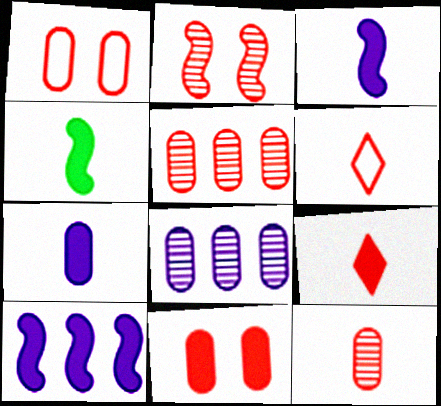[[4, 7, 9]]